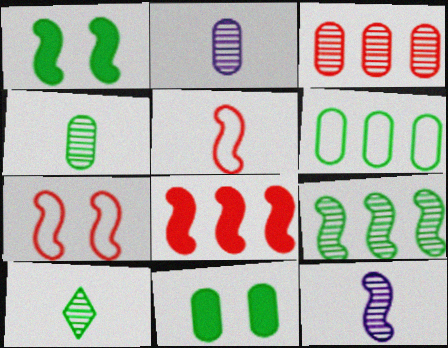[[1, 6, 10], 
[4, 6, 11]]